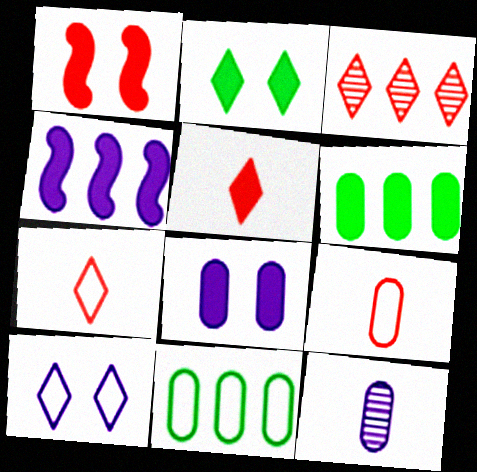[[1, 2, 8], 
[1, 3, 9], 
[3, 4, 11], 
[4, 10, 12]]